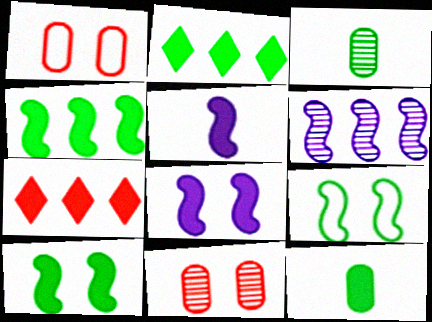[[2, 3, 9], 
[2, 10, 12], 
[7, 8, 12]]